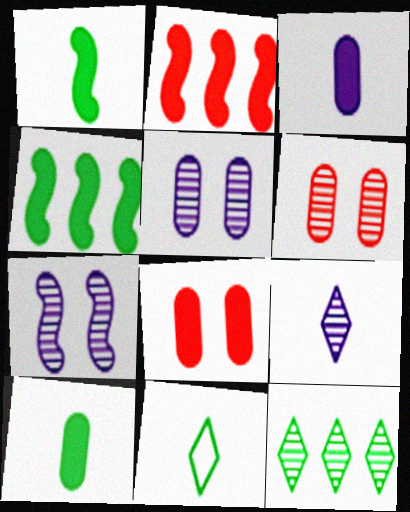[[2, 5, 11]]